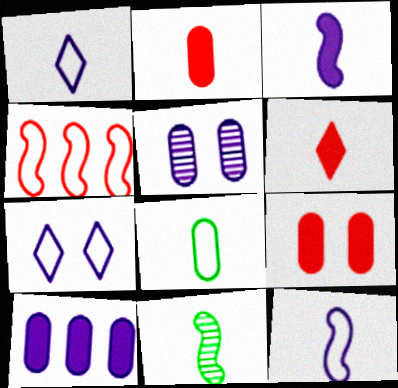[[1, 2, 11], 
[4, 7, 8]]